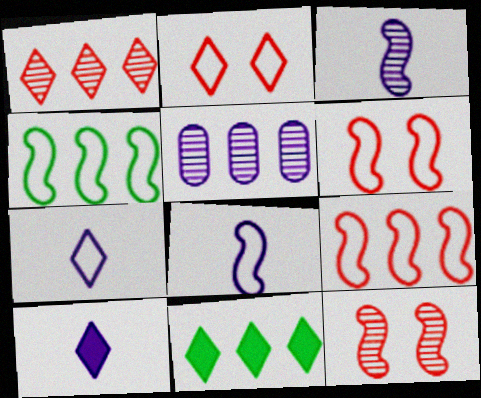[[4, 6, 8], 
[5, 9, 11]]